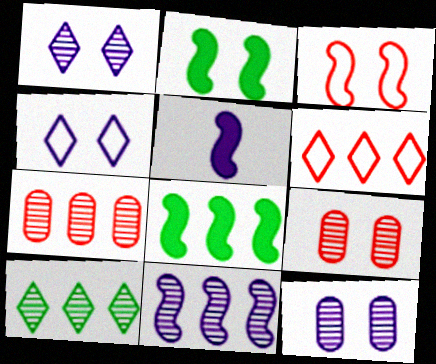[[2, 4, 9], 
[7, 10, 11]]